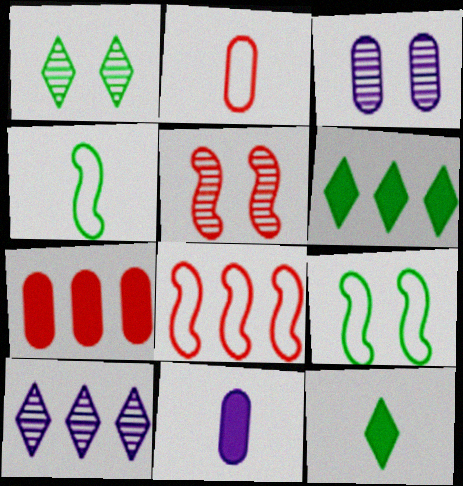[[1, 3, 5], 
[1, 8, 11], 
[3, 8, 12]]